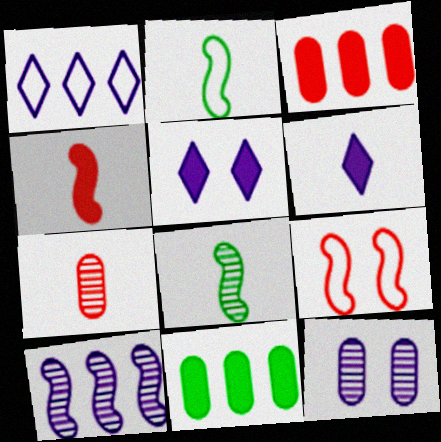[[2, 6, 7], 
[4, 5, 11]]